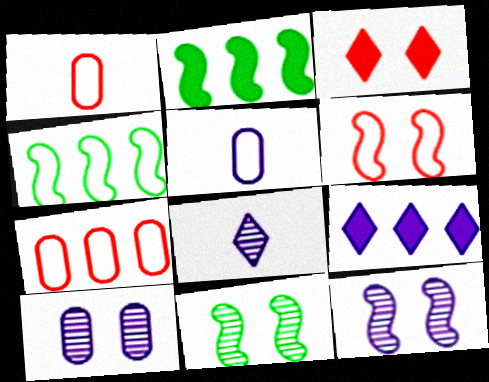[[1, 9, 11], 
[5, 9, 12]]